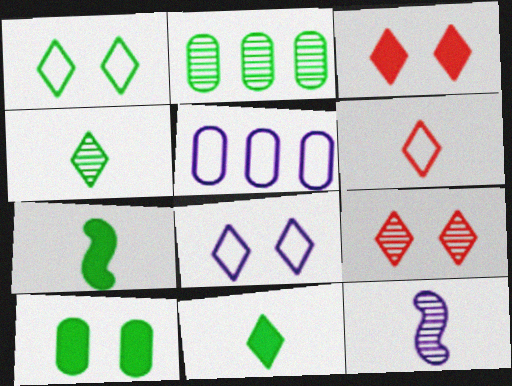[[1, 2, 7], 
[2, 9, 12], 
[5, 7, 9]]